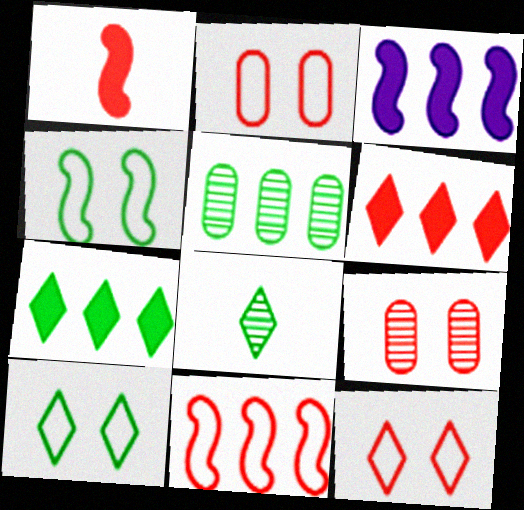[[2, 3, 8], 
[7, 8, 10]]